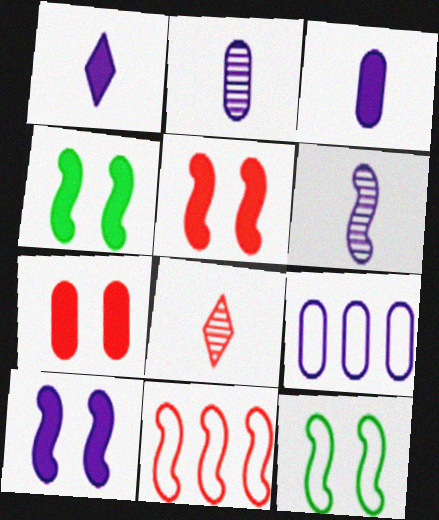[[4, 5, 10], 
[4, 6, 11], 
[4, 8, 9], 
[7, 8, 11]]